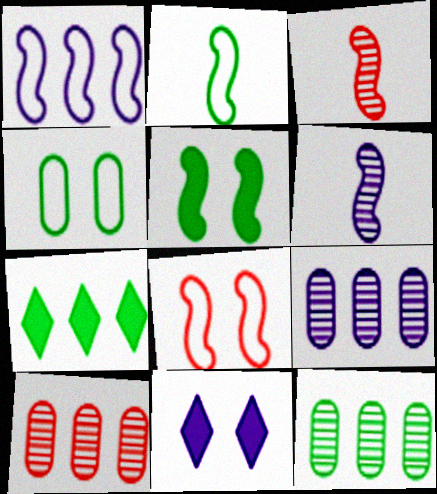[[1, 2, 8], 
[1, 3, 5], 
[1, 7, 10], 
[2, 10, 11], 
[9, 10, 12]]